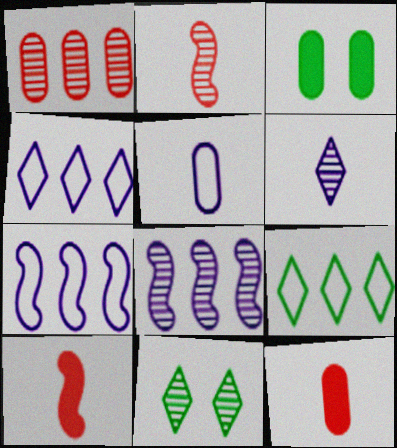[[1, 3, 5], 
[2, 3, 4], 
[7, 11, 12]]